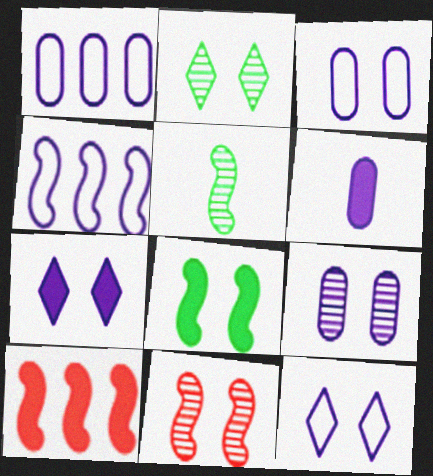[[1, 6, 9], 
[2, 9, 11]]